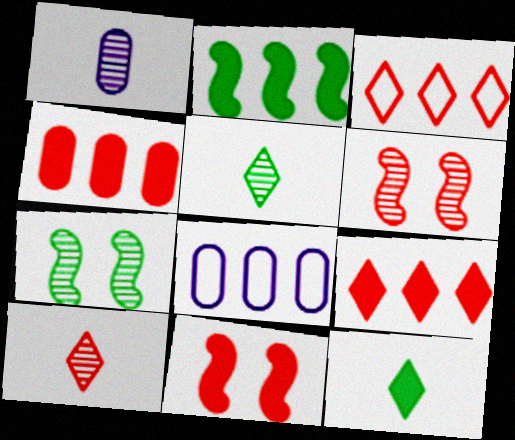[[5, 8, 11], 
[6, 8, 12]]